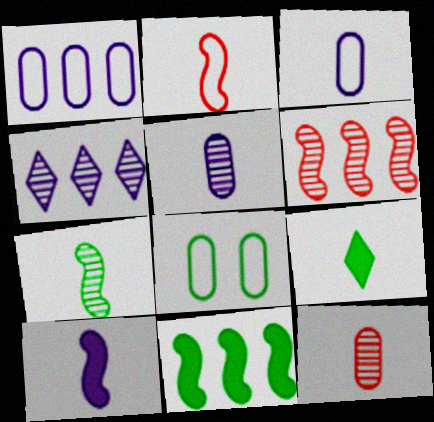[[2, 5, 9], 
[2, 7, 10]]